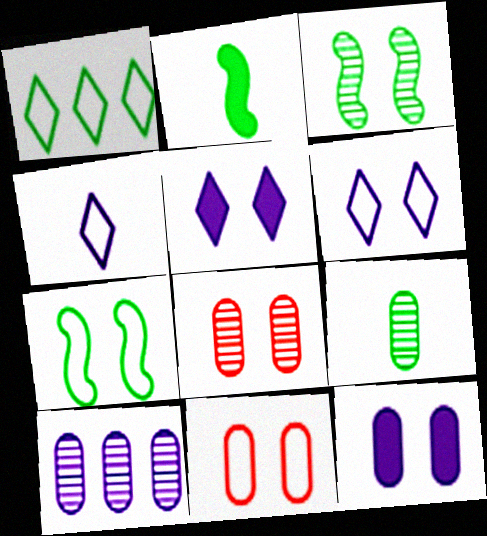[[3, 5, 11], 
[5, 7, 8], 
[6, 7, 11], 
[8, 9, 10]]